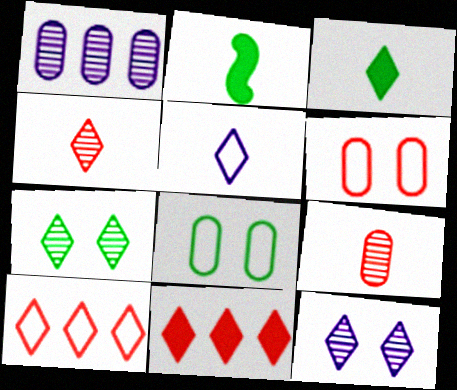[[2, 5, 9], 
[3, 4, 5], 
[3, 10, 12], 
[5, 7, 11]]